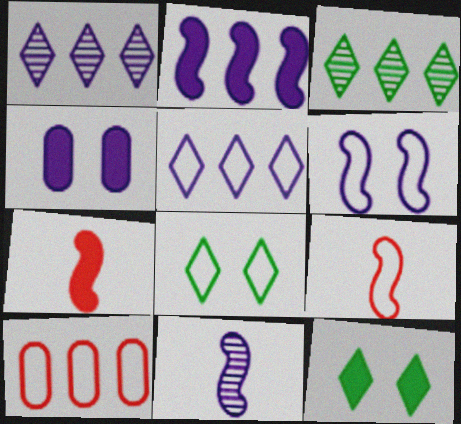[[2, 3, 10], 
[2, 6, 11], 
[3, 4, 9], 
[4, 5, 11], 
[10, 11, 12]]